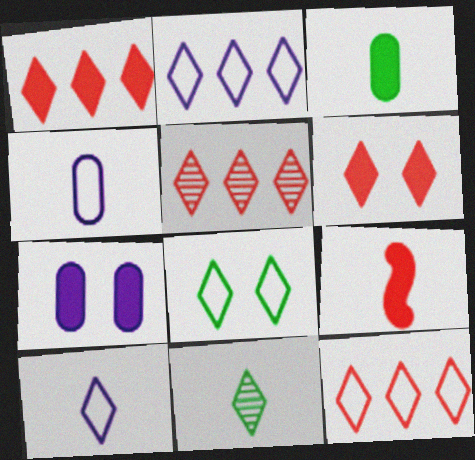[[1, 5, 12], 
[2, 6, 11], 
[4, 9, 11], 
[8, 10, 12]]